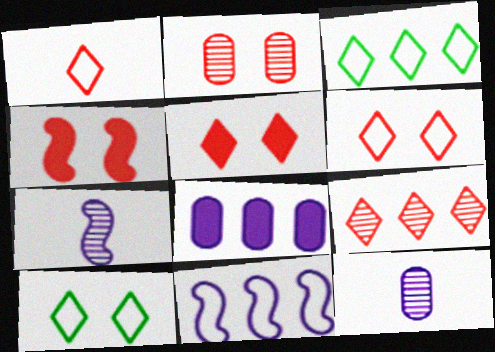[[1, 5, 9], 
[2, 4, 6], 
[3, 4, 12]]